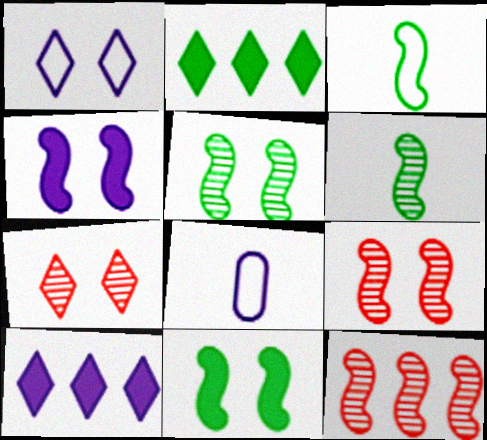[[2, 8, 9], 
[3, 4, 12]]